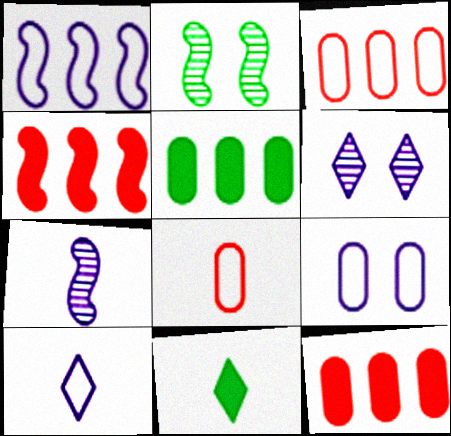[[1, 9, 10], 
[2, 10, 12], 
[7, 8, 11]]